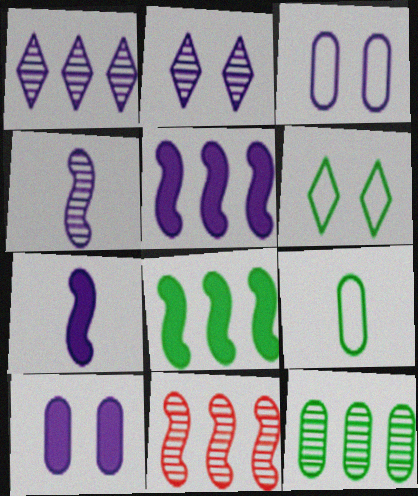[[1, 3, 7], 
[1, 11, 12]]